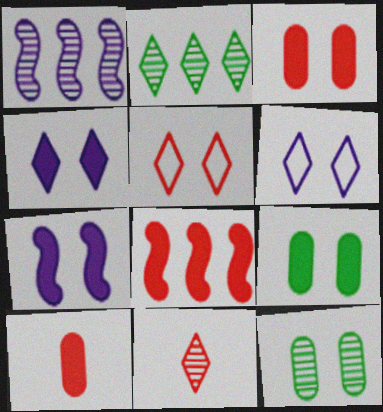[[1, 11, 12], 
[5, 7, 12]]